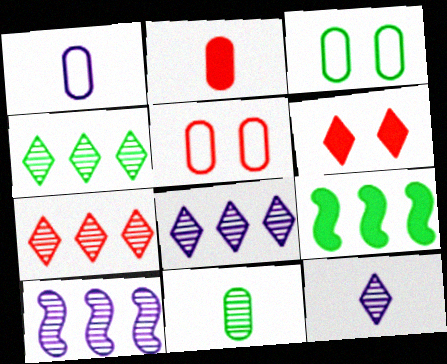[[1, 2, 11], 
[4, 7, 8], 
[5, 9, 12]]